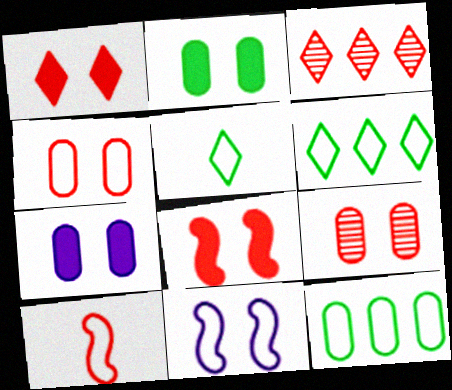[]